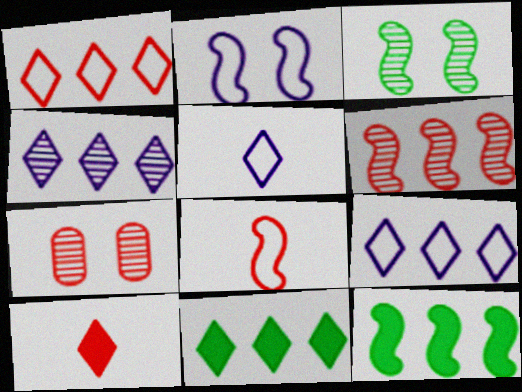[[1, 4, 11], 
[5, 7, 12]]